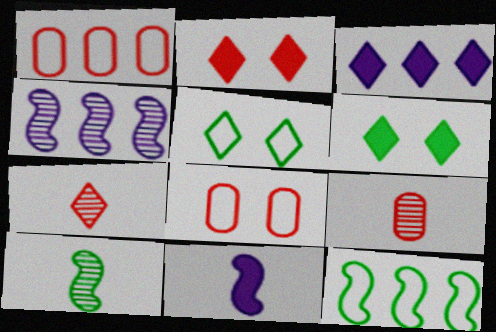[[3, 5, 7], 
[3, 8, 10]]